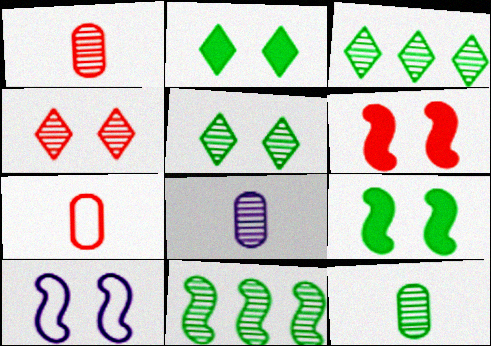[[1, 8, 12], 
[4, 8, 11], 
[5, 11, 12]]